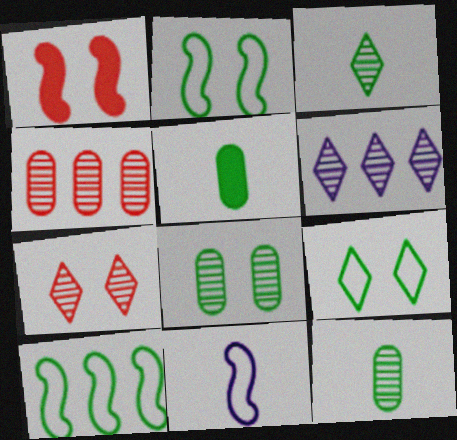[[3, 6, 7]]